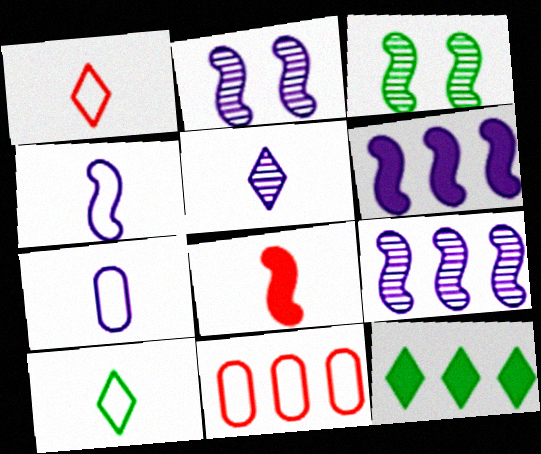[[2, 4, 6], 
[9, 11, 12]]